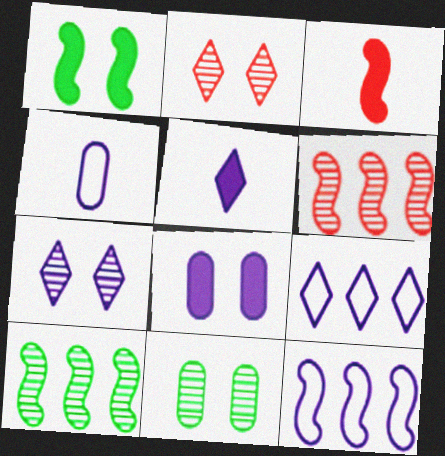[[3, 9, 11], 
[5, 7, 9]]